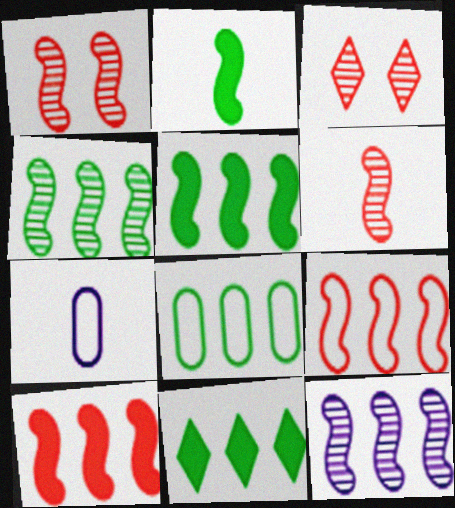[[1, 7, 11], 
[3, 5, 7], 
[4, 8, 11], 
[5, 9, 12]]